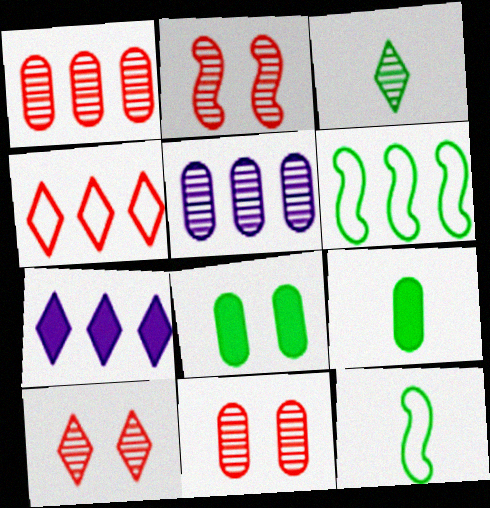[[1, 6, 7], 
[2, 3, 5], 
[2, 10, 11], 
[3, 6, 8], 
[3, 9, 12], 
[7, 11, 12]]